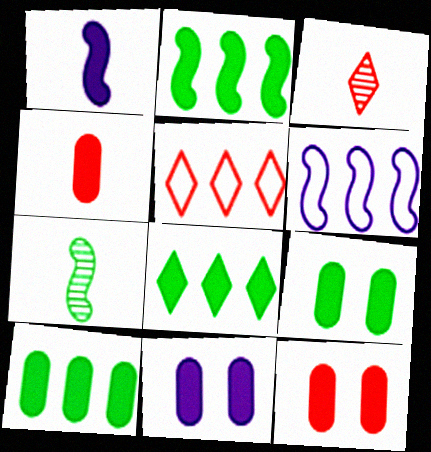[[1, 8, 12], 
[2, 8, 10], 
[3, 6, 9], 
[4, 10, 11], 
[5, 7, 11], 
[9, 11, 12]]